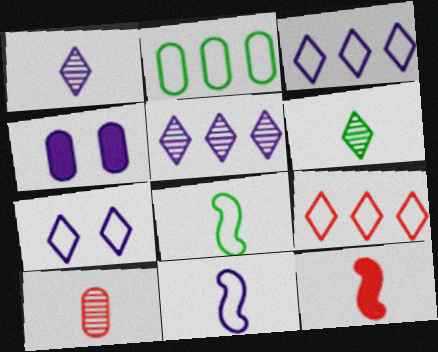[[2, 4, 10], 
[4, 5, 11]]